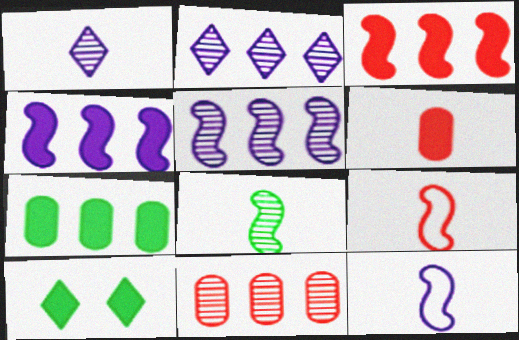[[4, 6, 10], 
[10, 11, 12]]